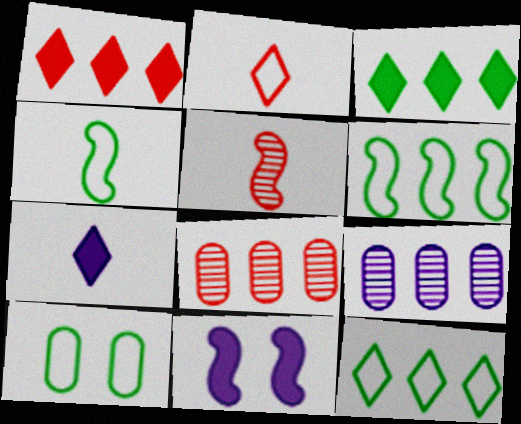[[1, 6, 9], 
[4, 10, 12], 
[5, 6, 11]]